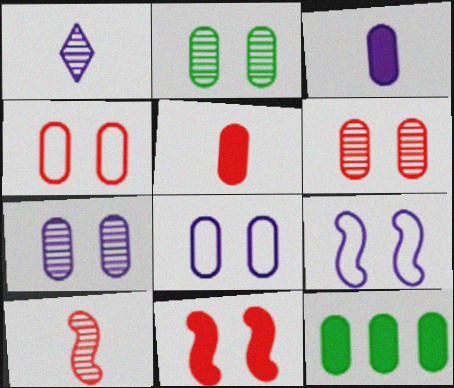[[2, 6, 7]]